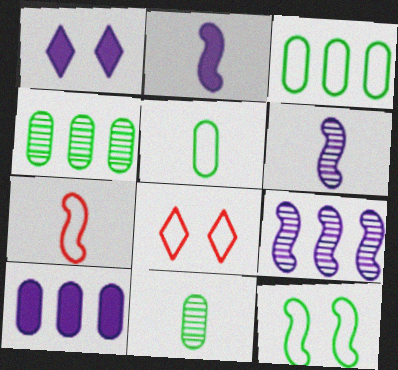[[1, 2, 10], 
[1, 4, 7], 
[2, 4, 8]]